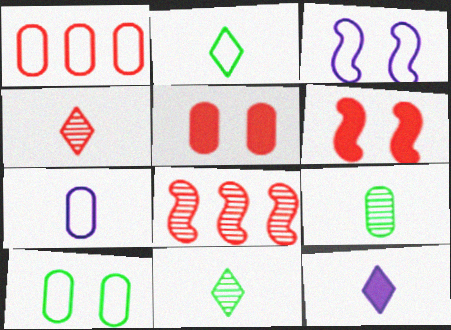[[1, 2, 3], 
[1, 4, 6], 
[1, 7, 10], 
[2, 4, 12], 
[8, 10, 12]]